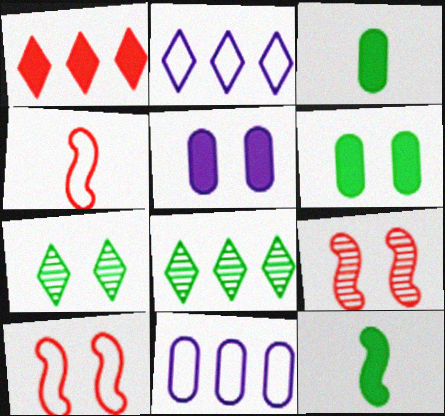[[1, 2, 8], 
[1, 5, 12], 
[2, 3, 9], 
[4, 5, 8], 
[5, 7, 10]]